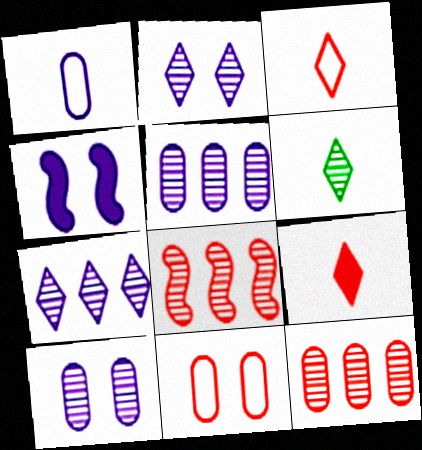[[1, 4, 7], 
[6, 8, 10], 
[8, 9, 11]]